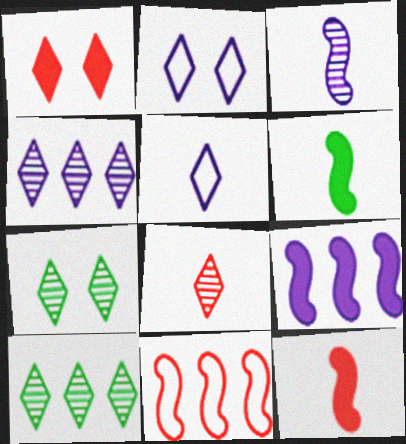[[1, 2, 7], 
[1, 5, 10], 
[4, 7, 8]]